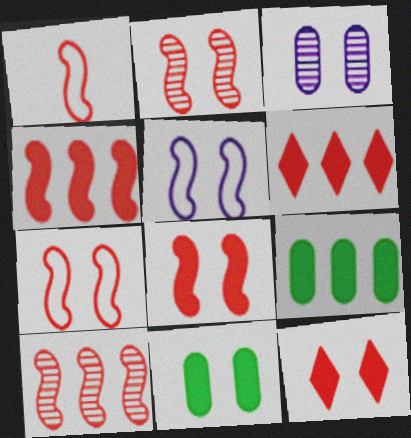[[1, 2, 4], 
[1, 8, 10], 
[2, 7, 8]]